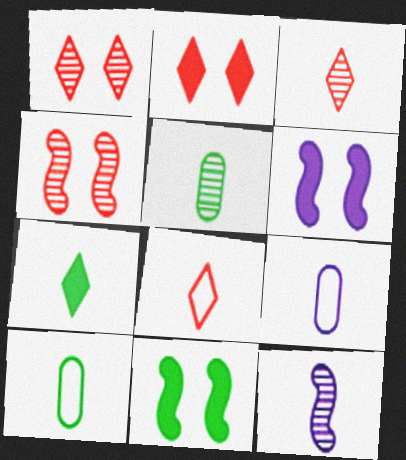[[3, 5, 12]]